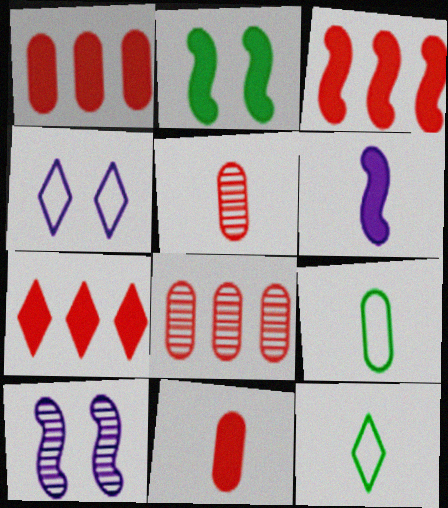[[1, 3, 7], 
[1, 10, 12], 
[2, 3, 6], 
[5, 6, 12], 
[7, 9, 10]]